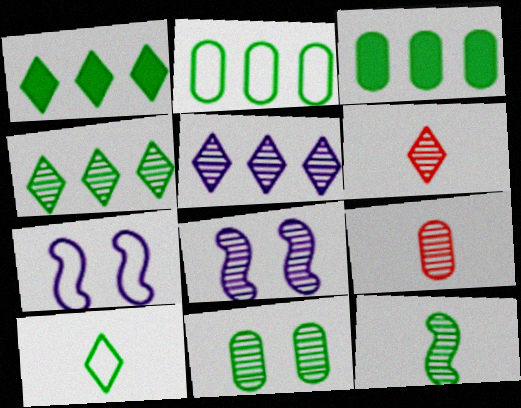[[1, 7, 9], 
[3, 6, 7], 
[4, 8, 9], 
[4, 11, 12]]